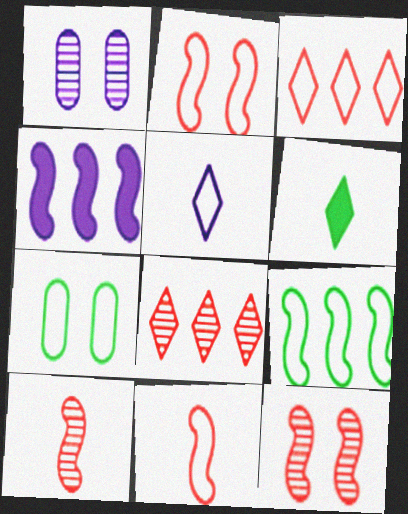[[1, 4, 5]]